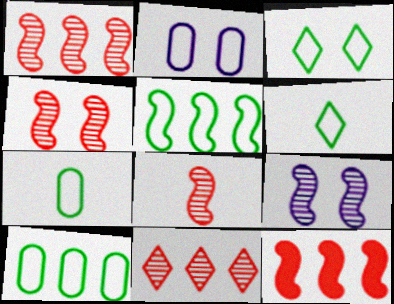[[1, 4, 8], 
[3, 5, 7]]